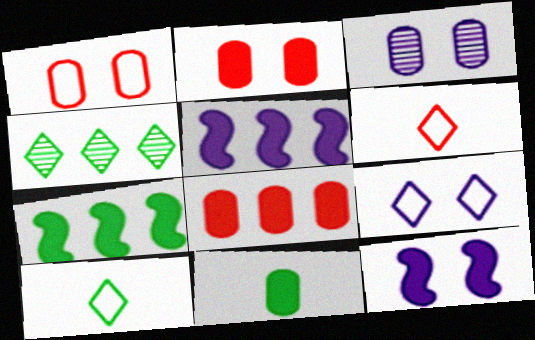[[3, 6, 7], 
[3, 9, 12]]